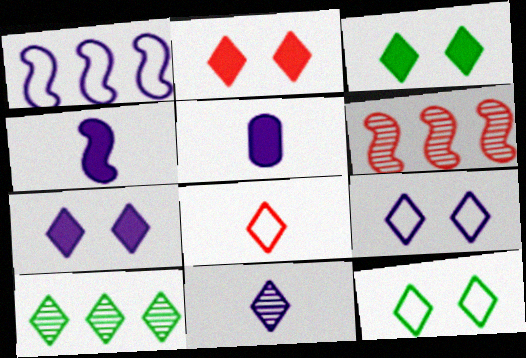[[2, 3, 7], 
[5, 6, 12], 
[7, 8, 10]]